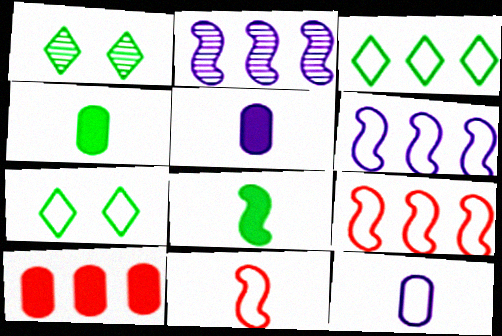[[1, 5, 9], 
[2, 3, 10], 
[7, 9, 12]]